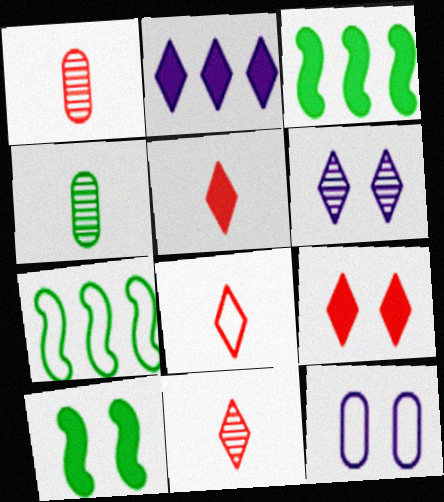[[3, 11, 12], 
[5, 8, 11], 
[7, 8, 12]]